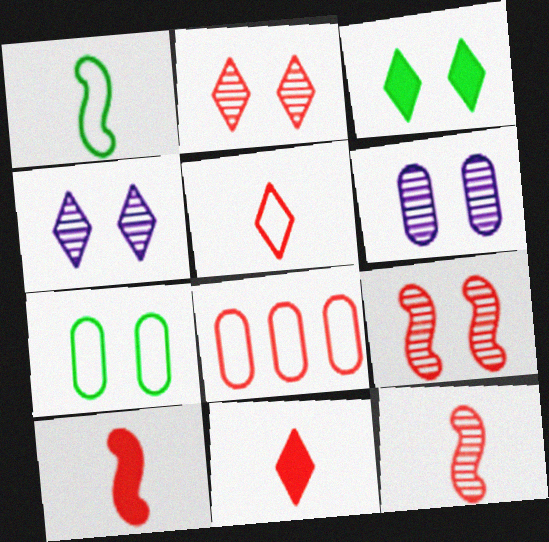[[2, 8, 10], 
[8, 9, 11]]